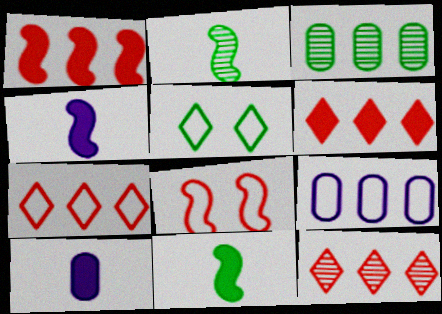[[3, 5, 11], 
[6, 7, 12]]